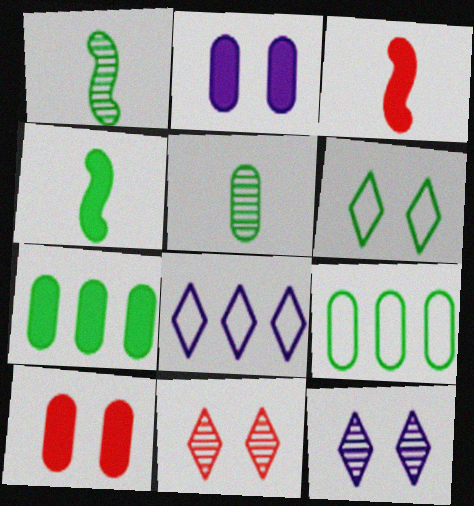[[1, 6, 7], 
[1, 8, 10], 
[3, 9, 12]]